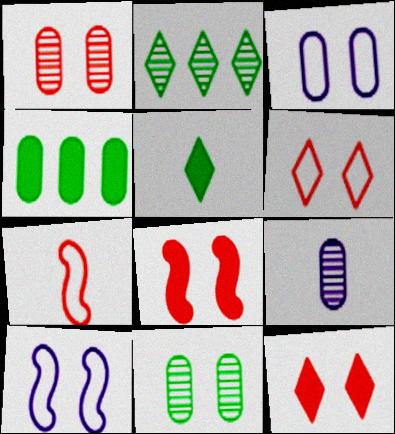[[1, 6, 8], 
[5, 7, 9], 
[10, 11, 12]]